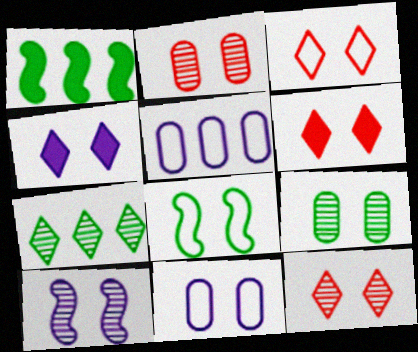[[2, 4, 8], 
[3, 6, 12], 
[3, 8, 11], 
[4, 10, 11], 
[9, 10, 12]]